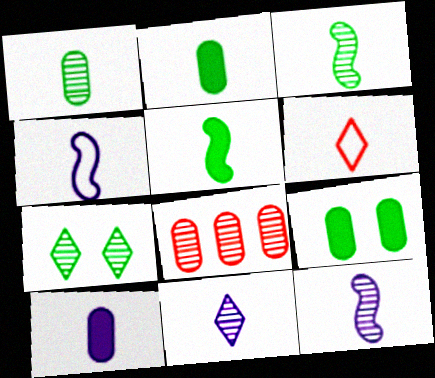[[2, 6, 12], 
[3, 6, 10], 
[4, 10, 11], 
[7, 8, 12]]